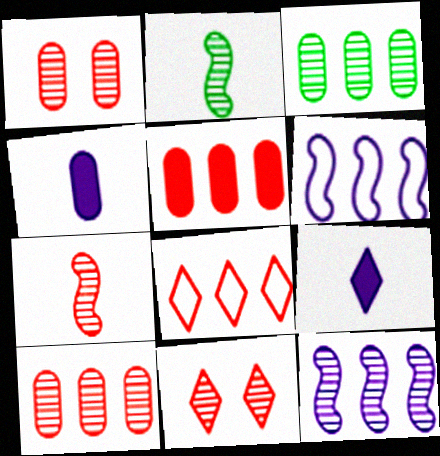[[7, 10, 11]]